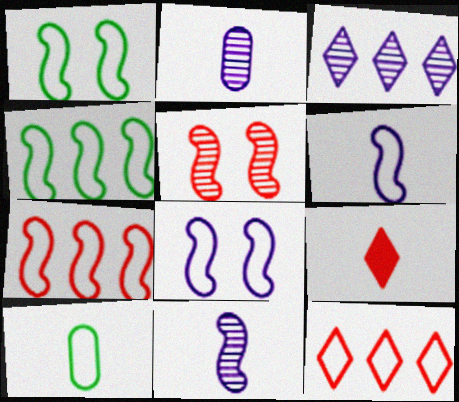[[1, 6, 7], 
[8, 10, 12], 
[9, 10, 11]]